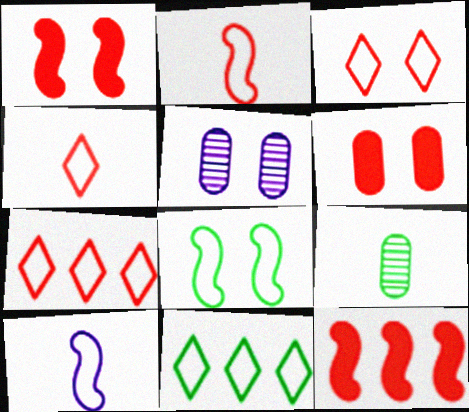[[3, 4, 7]]